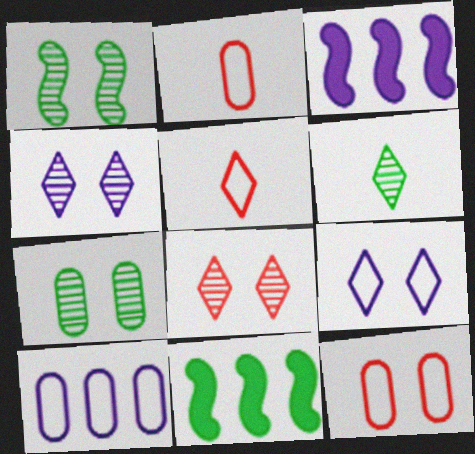[[2, 4, 11], 
[3, 5, 7], 
[3, 6, 12]]